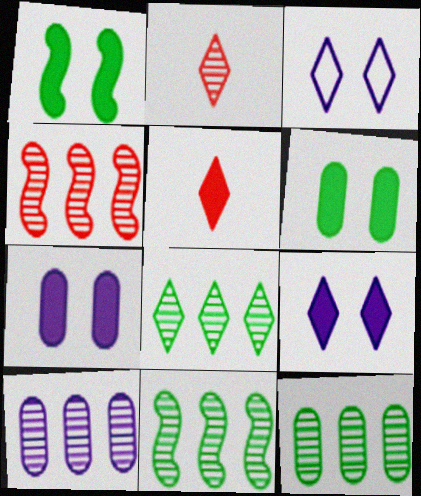[[3, 5, 8], 
[4, 8, 10], 
[8, 11, 12]]